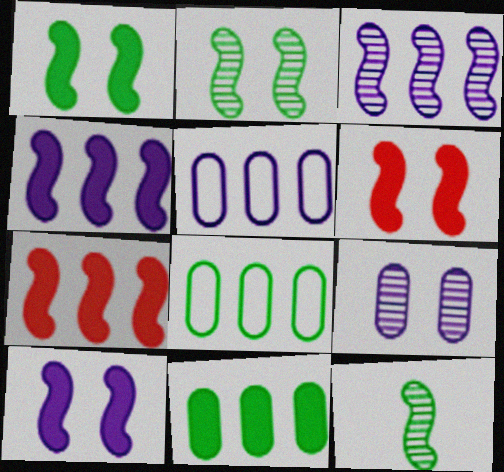[[1, 6, 10]]